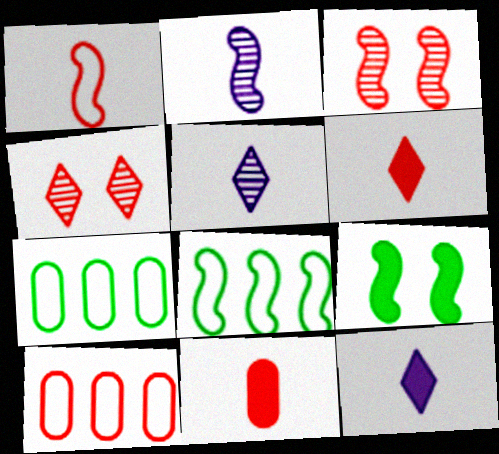[[3, 6, 10], 
[3, 7, 12], 
[5, 9, 10]]